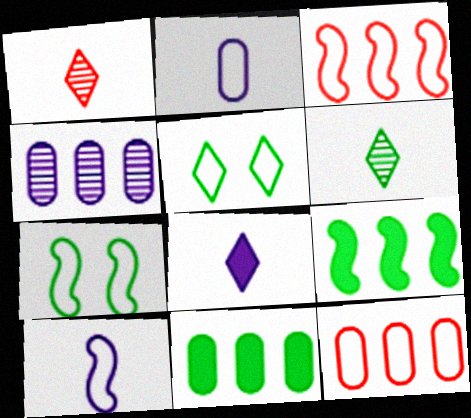[[2, 3, 5], 
[3, 7, 10], 
[4, 11, 12], 
[5, 10, 12], 
[6, 7, 11]]